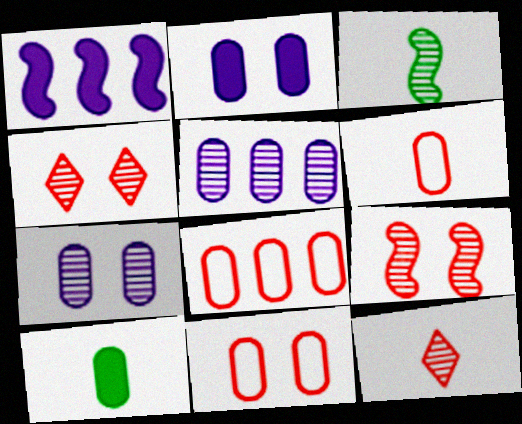[[3, 4, 5], 
[5, 10, 11], 
[6, 8, 11], 
[7, 8, 10]]